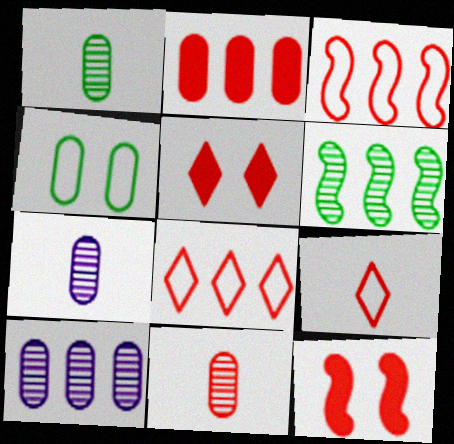[[1, 7, 11], 
[2, 4, 7], 
[3, 5, 11], 
[8, 11, 12]]